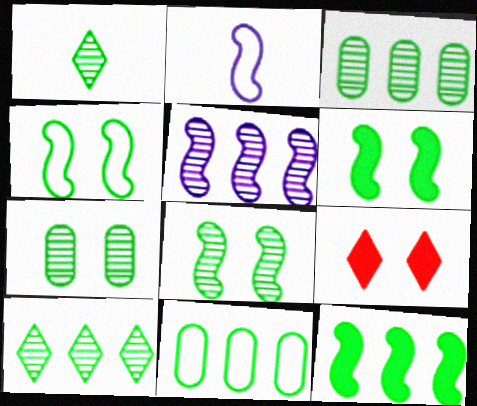[[1, 3, 8], 
[1, 6, 11], 
[2, 3, 9], 
[4, 6, 8], 
[10, 11, 12]]